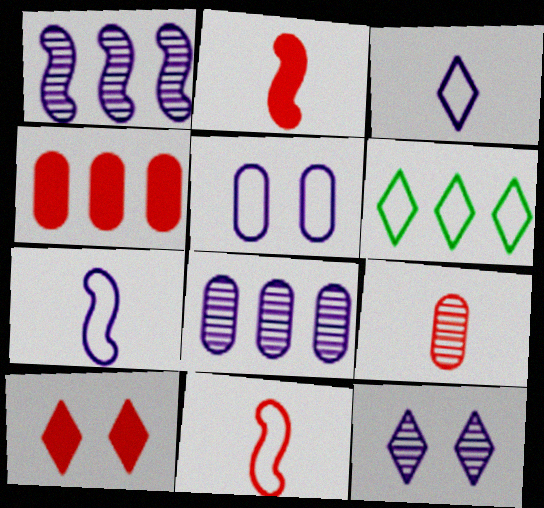[[1, 4, 6], 
[2, 4, 10], 
[5, 6, 11]]